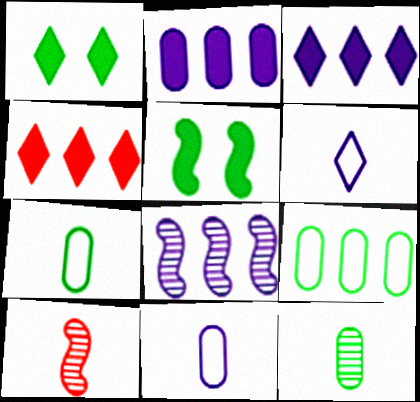[[4, 8, 9]]